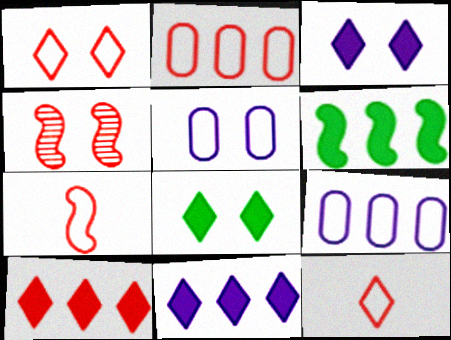[[1, 2, 7], 
[4, 5, 8]]